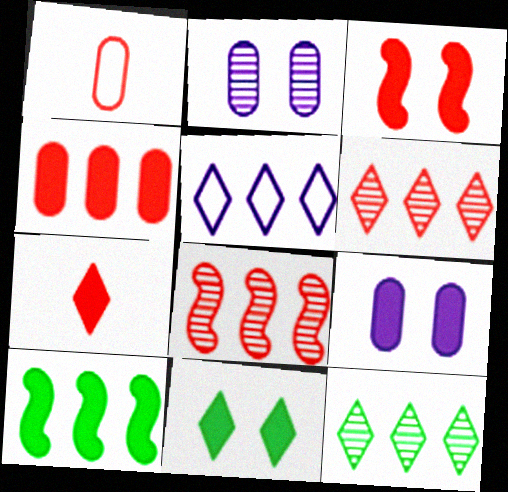[[1, 3, 6], 
[3, 4, 7], 
[3, 9, 11], 
[7, 9, 10]]